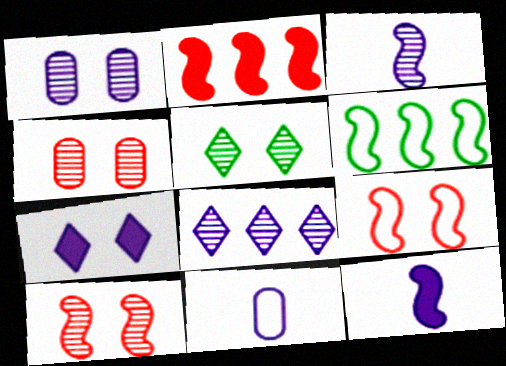[[1, 3, 8], 
[1, 5, 10], 
[2, 5, 11], 
[6, 10, 12]]